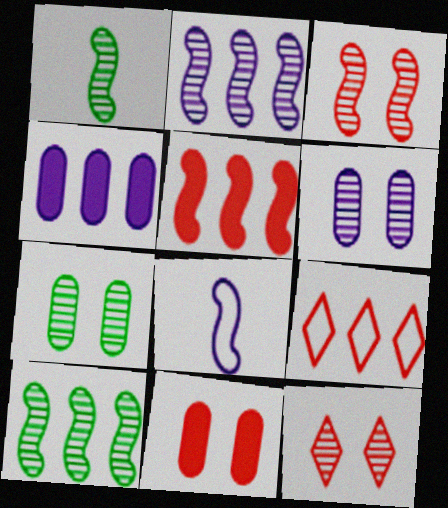[[1, 2, 3], 
[4, 9, 10]]